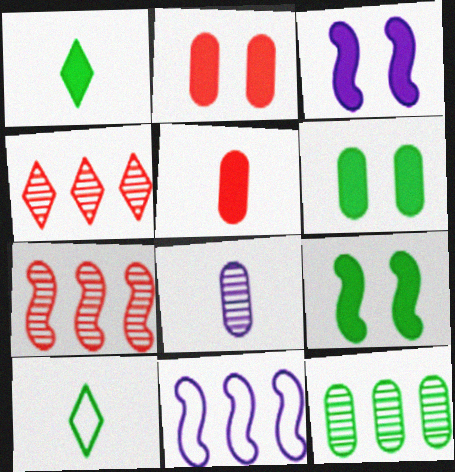[[9, 10, 12]]